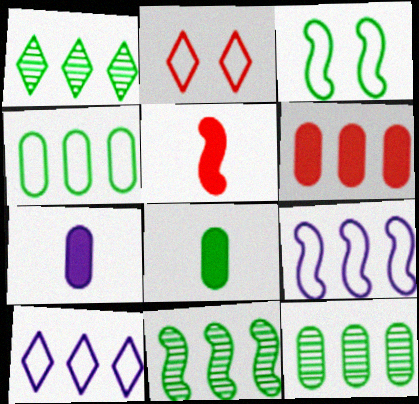[[1, 3, 8], 
[1, 6, 9], 
[1, 11, 12], 
[2, 7, 11], 
[6, 10, 11]]